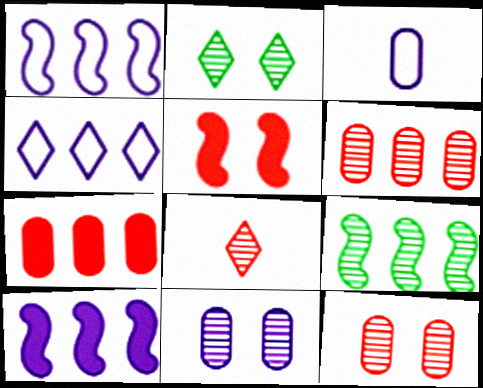[[4, 7, 9], 
[8, 9, 11]]